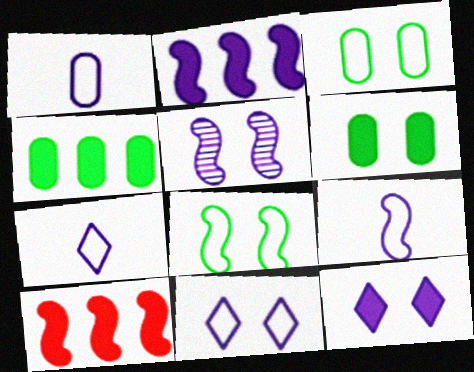[[1, 7, 9], 
[2, 5, 9]]